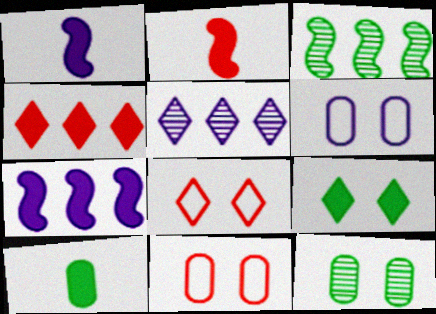[[1, 5, 6]]